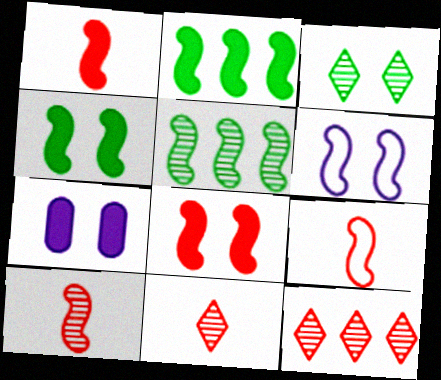[[1, 5, 6], 
[1, 9, 10], 
[2, 6, 10]]